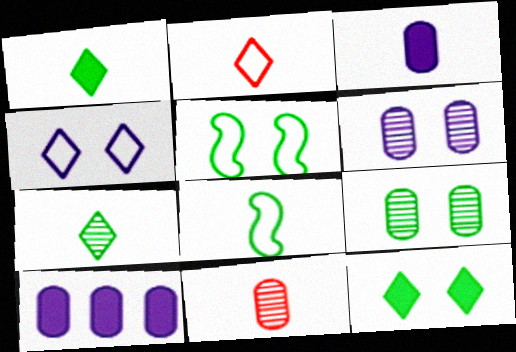[[5, 9, 12]]